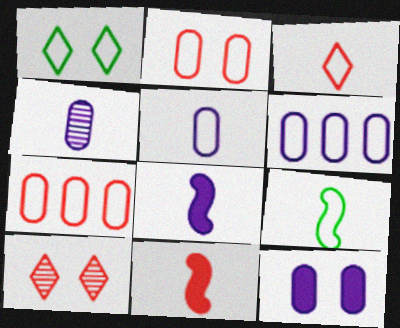[[3, 5, 9], 
[4, 6, 12], 
[7, 10, 11]]